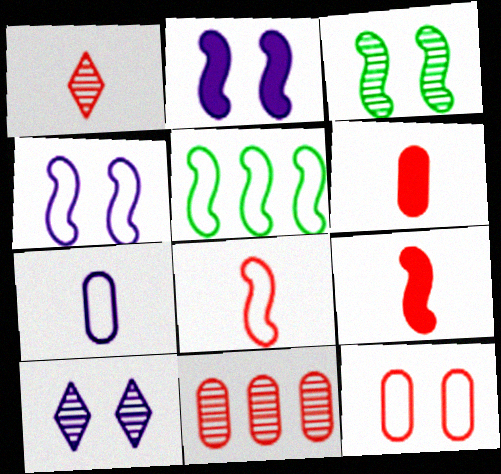[[1, 6, 8], 
[4, 5, 8], 
[5, 6, 10], 
[6, 11, 12]]